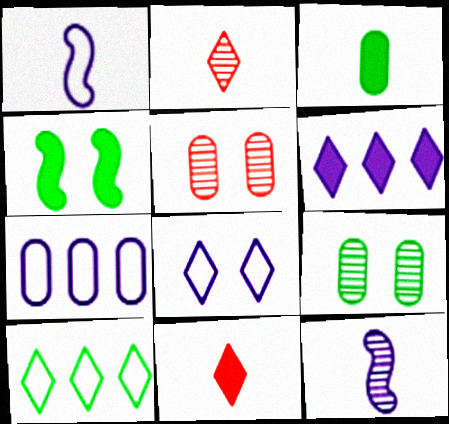[[1, 2, 3], 
[1, 7, 8], 
[2, 4, 7], 
[3, 5, 7], 
[4, 5, 8]]